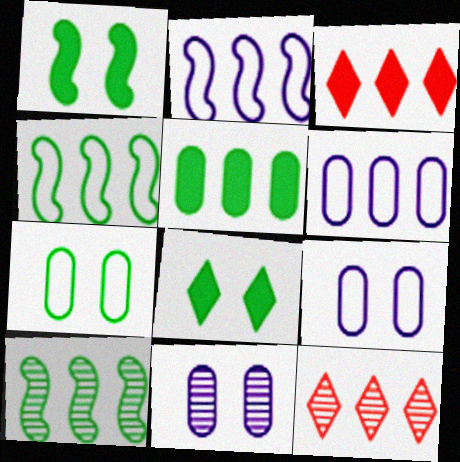[[2, 5, 12], 
[3, 6, 10]]